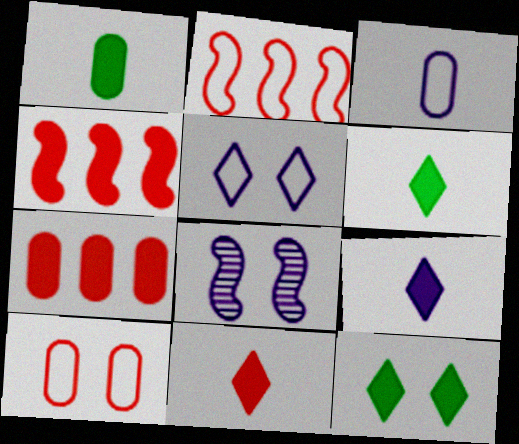[[6, 9, 11], 
[8, 10, 12]]